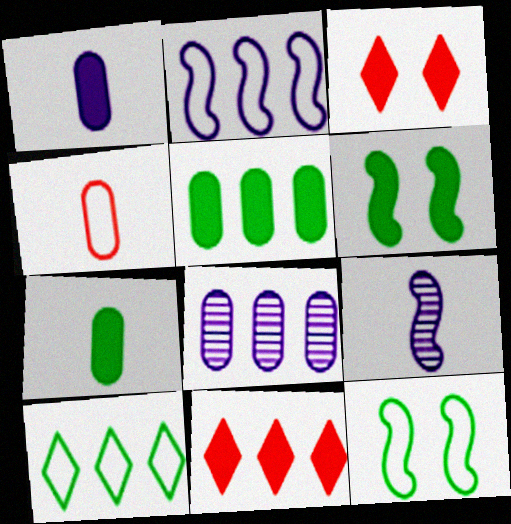[[1, 6, 11]]